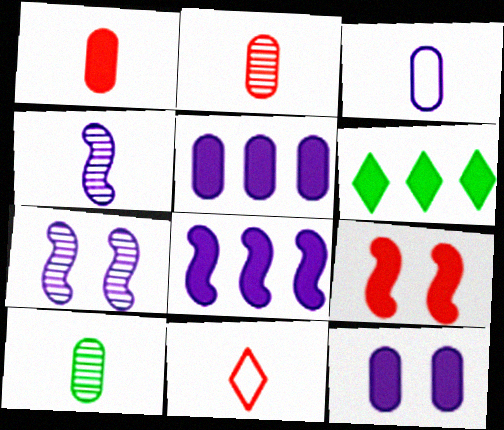[[1, 3, 10]]